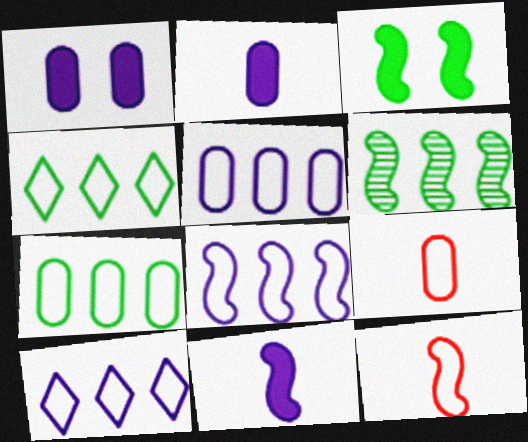[[5, 8, 10]]